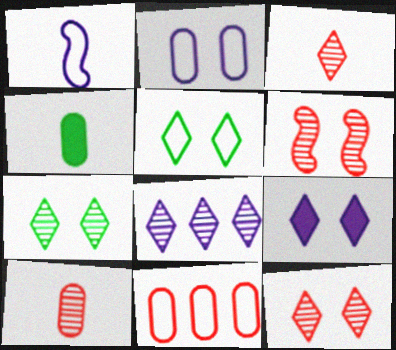[[1, 3, 4], 
[1, 5, 11], 
[3, 7, 8], 
[5, 9, 12]]